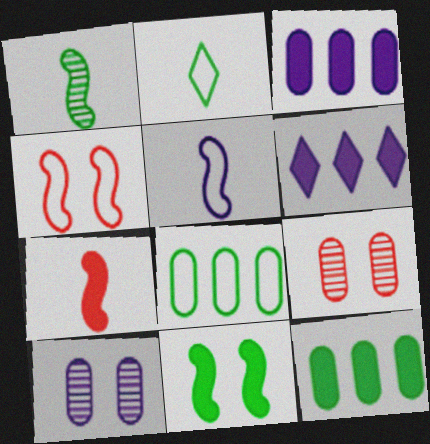[[1, 5, 7], 
[5, 6, 10]]